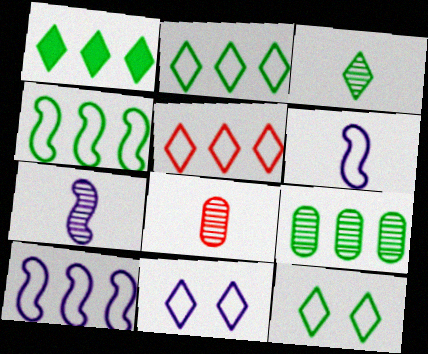[[1, 3, 12], 
[1, 4, 9], 
[3, 7, 8]]